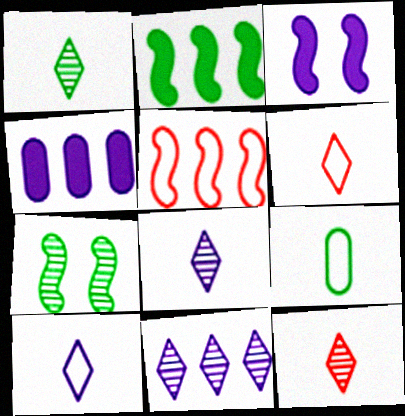[[1, 8, 12], 
[4, 6, 7]]